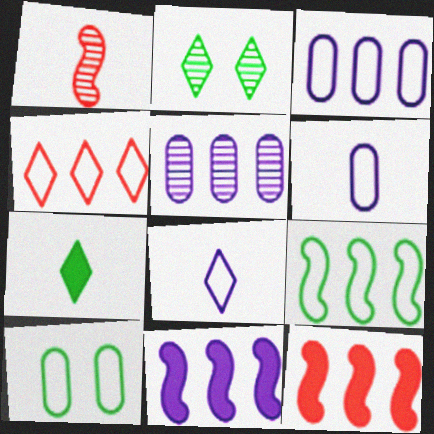[[1, 2, 5], 
[1, 6, 7], 
[2, 6, 12], 
[3, 4, 9]]